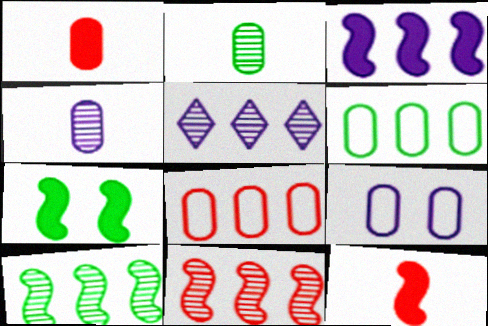[[3, 7, 12]]